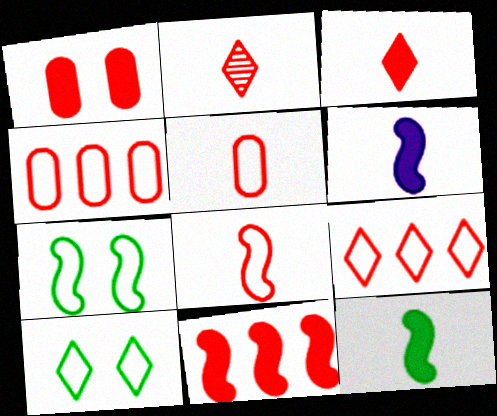[[1, 3, 11]]